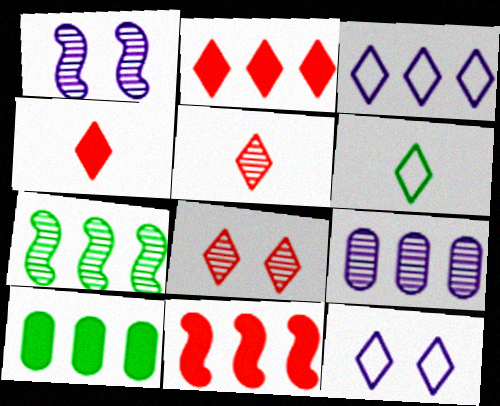[]